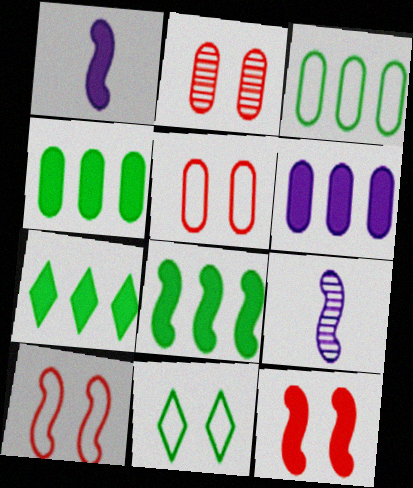[[1, 8, 12], 
[4, 7, 8], 
[5, 7, 9], 
[8, 9, 10]]